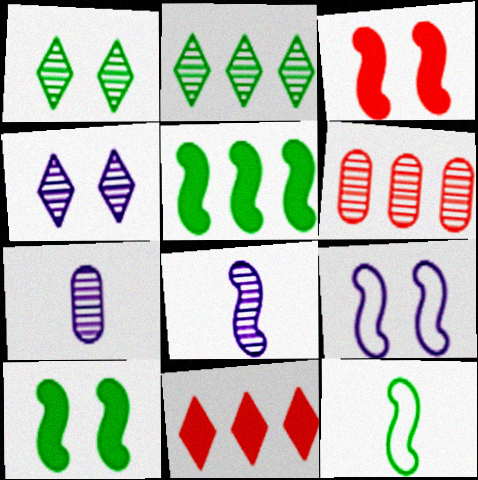[[1, 6, 8]]